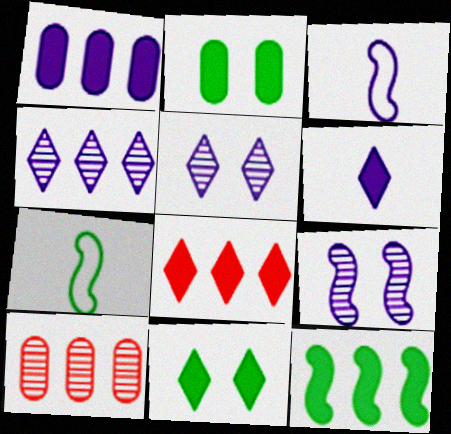[[1, 3, 5], 
[1, 8, 12], 
[3, 10, 11], 
[6, 8, 11]]